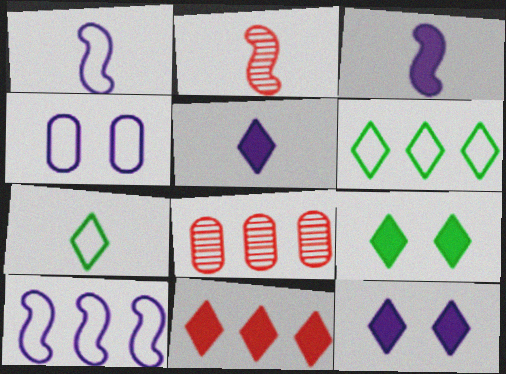[[1, 8, 9], 
[5, 9, 11]]